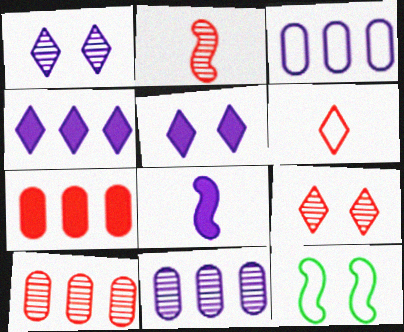[[1, 3, 8], 
[2, 9, 10], 
[3, 6, 12]]